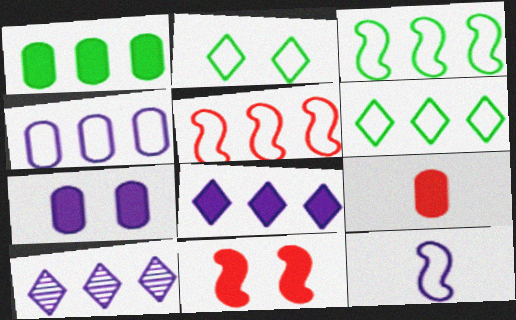[[1, 5, 10], 
[1, 7, 9], 
[4, 5, 6], 
[7, 10, 12]]